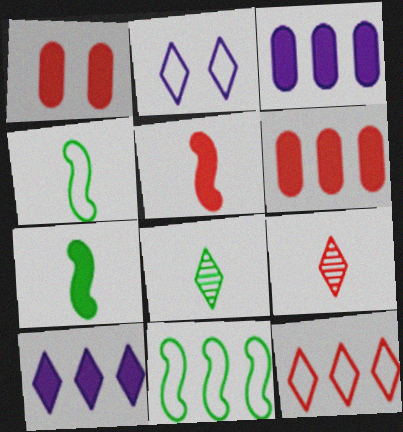[[1, 7, 10]]